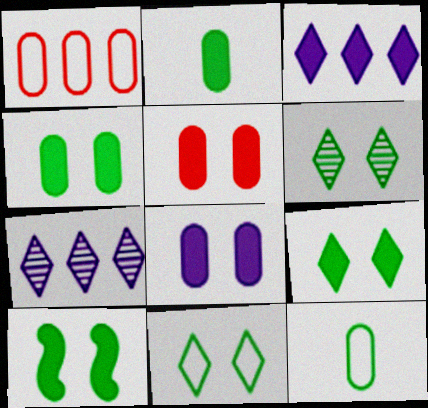[[4, 5, 8], 
[4, 9, 10], 
[6, 9, 11]]